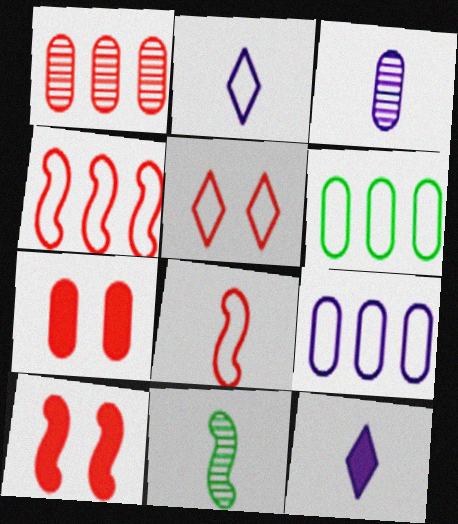[[3, 6, 7]]